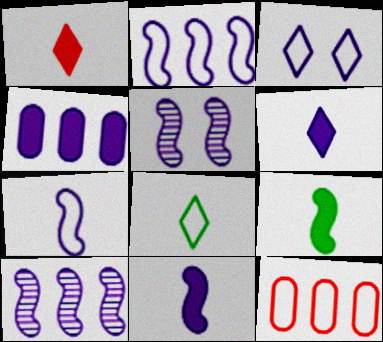[[2, 5, 11]]